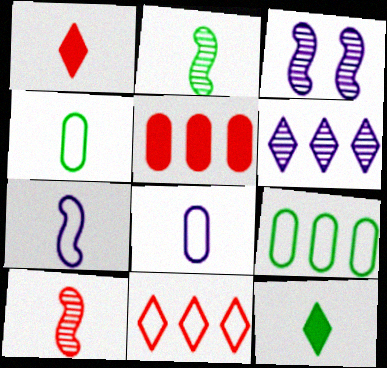[[1, 2, 8], 
[1, 3, 9], 
[2, 4, 12], 
[8, 10, 12]]